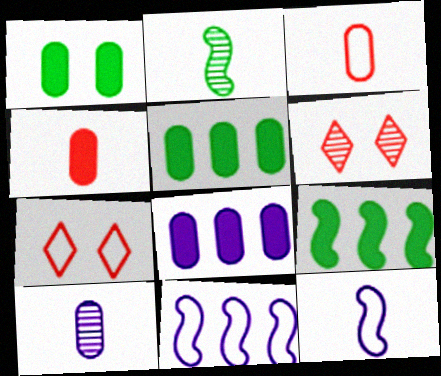[[1, 4, 8], 
[2, 7, 8], 
[5, 6, 12], 
[7, 9, 10]]